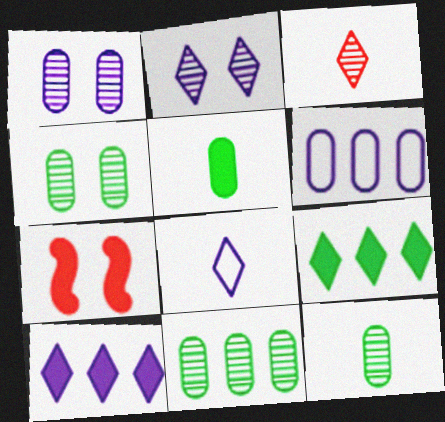[[2, 8, 10], 
[4, 11, 12], 
[5, 7, 10], 
[7, 8, 11]]